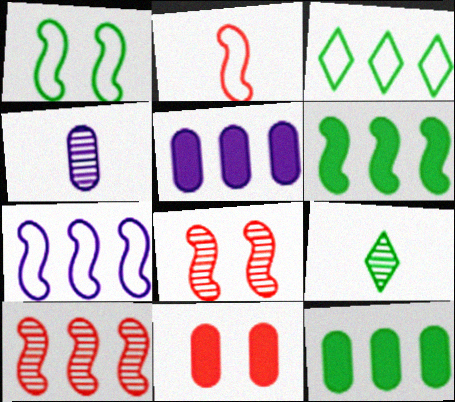[[1, 2, 7], 
[1, 9, 12], 
[3, 5, 10], 
[6, 7, 10], 
[7, 9, 11]]